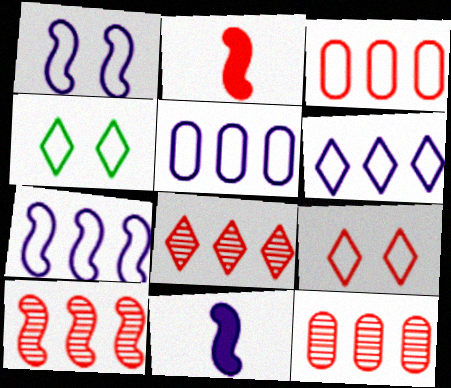[[2, 9, 12], 
[4, 11, 12], 
[5, 6, 7], 
[8, 10, 12]]